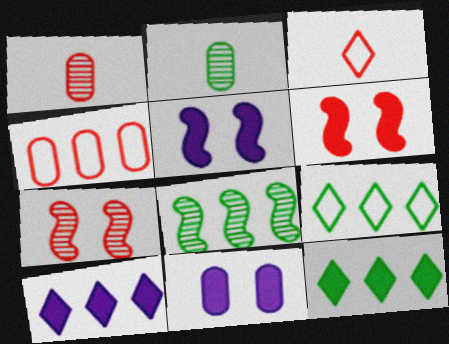[[1, 5, 9], 
[2, 4, 11], 
[3, 8, 11], 
[4, 8, 10]]